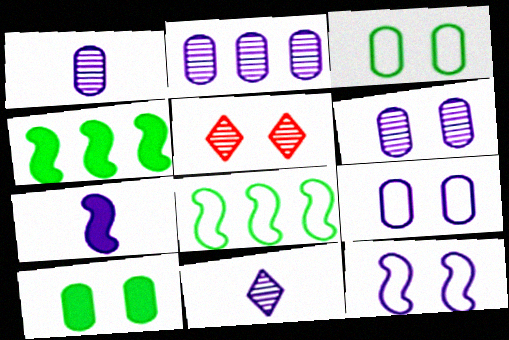[[1, 2, 6], 
[5, 10, 12]]